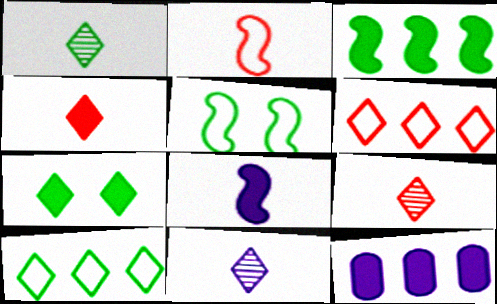[[1, 7, 10], 
[1, 9, 11], 
[5, 9, 12], 
[6, 7, 11]]